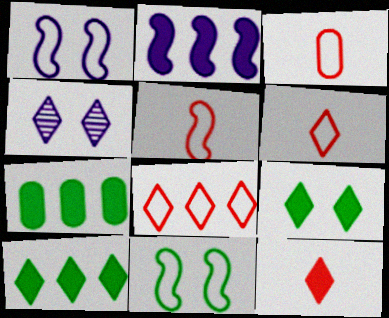[[3, 5, 6], 
[4, 5, 7], 
[4, 6, 10]]